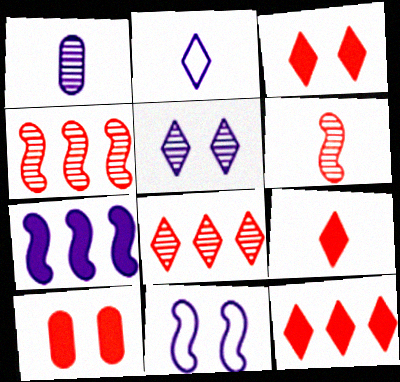[[3, 9, 12]]